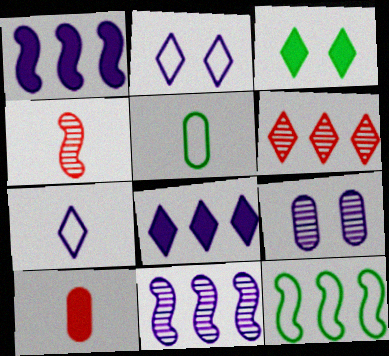[[1, 3, 10], 
[1, 7, 9], 
[3, 6, 7]]